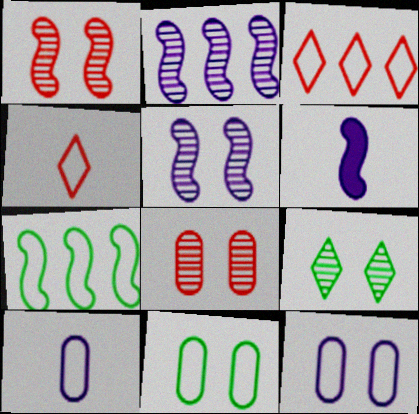[[1, 6, 7], 
[4, 7, 12], 
[5, 8, 9]]